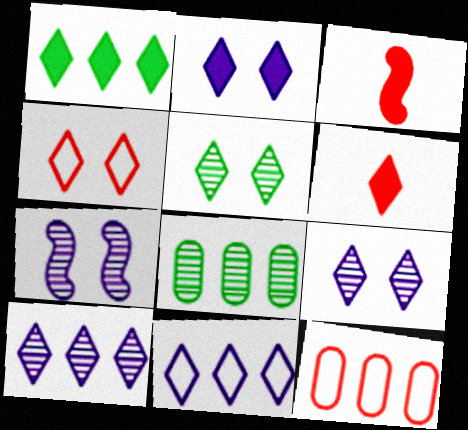[[1, 2, 6], 
[2, 4, 5], 
[5, 6, 11]]